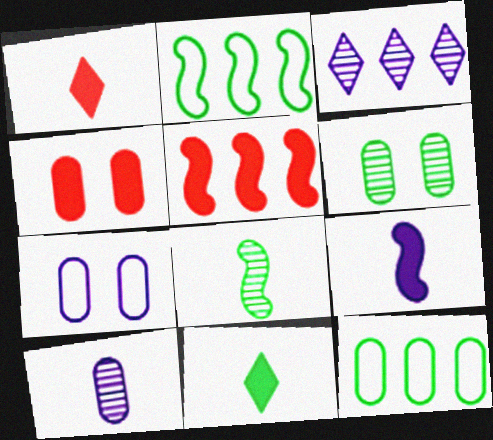[[1, 4, 5], 
[2, 6, 11], 
[3, 5, 12], 
[3, 7, 9], 
[4, 6, 7], 
[4, 10, 12]]